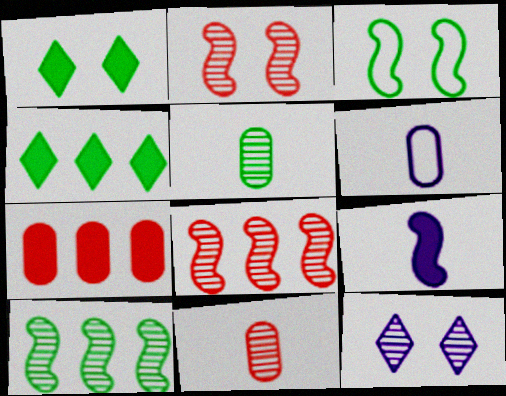[[1, 6, 8], 
[1, 7, 9], 
[2, 4, 6], 
[3, 4, 5], 
[3, 8, 9], 
[5, 8, 12], 
[10, 11, 12]]